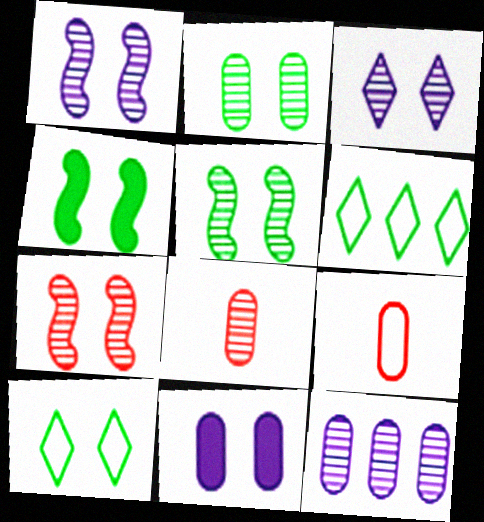[[1, 5, 7], 
[2, 3, 7], 
[2, 4, 10], 
[2, 8, 12], 
[7, 10, 11]]